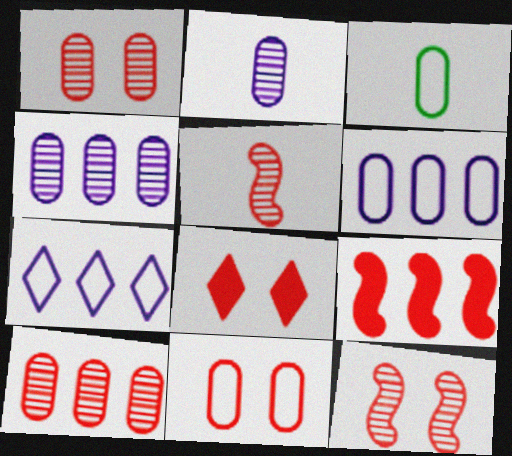[[3, 6, 11], 
[8, 11, 12]]